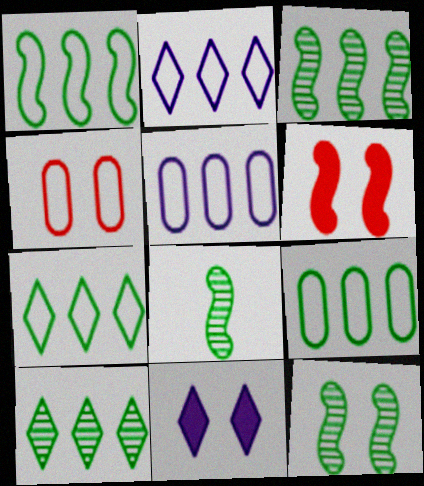[[1, 7, 9], 
[3, 8, 12], 
[4, 11, 12]]